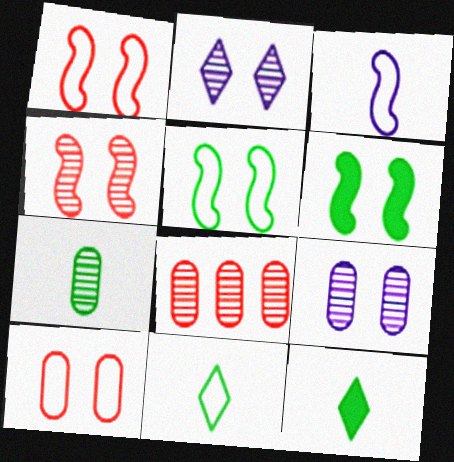[[2, 6, 10], 
[7, 8, 9]]